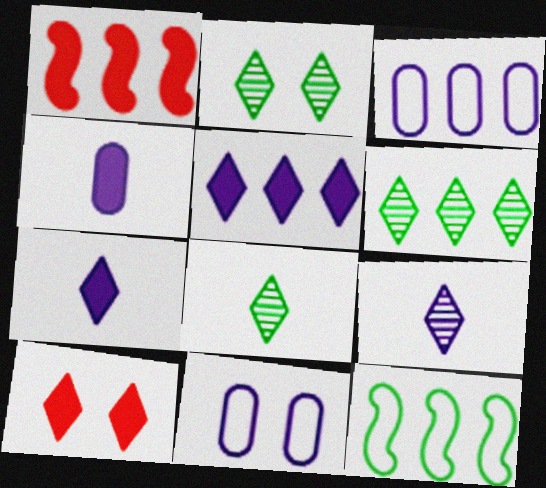[[1, 3, 6], 
[1, 8, 11], 
[2, 6, 8]]